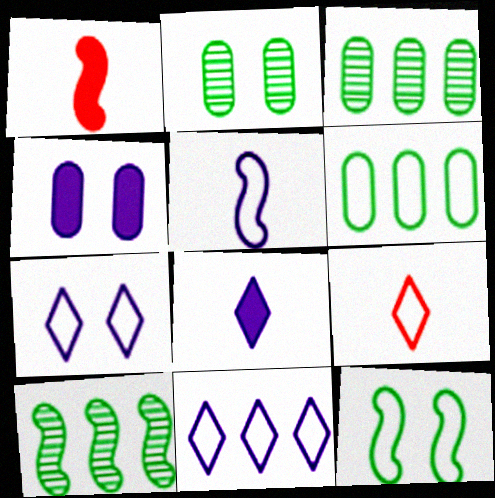[[1, 2, 11], 
[1, 3, 7], 
[4, 9, 10]]